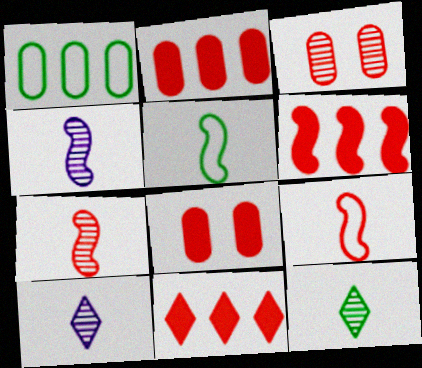[[2, 6, 11], 
[3, 9, 11]]